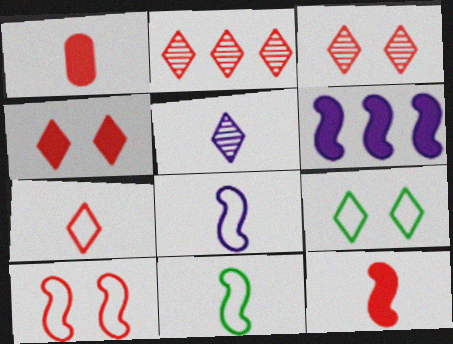[[1, 2, 10], 
[1, 5, 11], 
[2, 4, 7]]